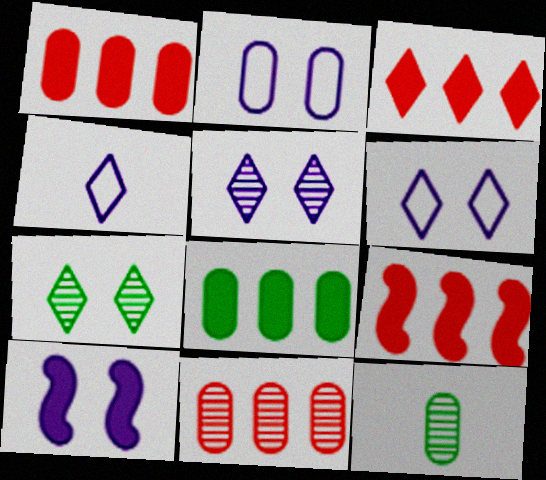[[1, 2, 12], 
[1, 3, 9], 
[2, 5, 10], 
[3, 4, 7], 
[6, 9, 12]]